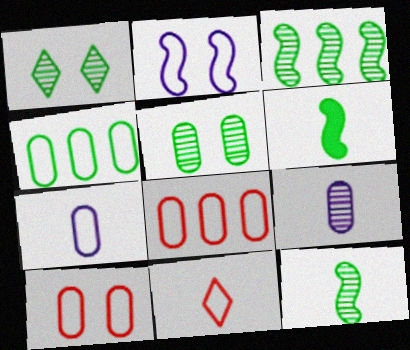[[1, 4, 6], 
[2, 4, 11], 
[4, 7, 10], 
[6, 9, 11]]